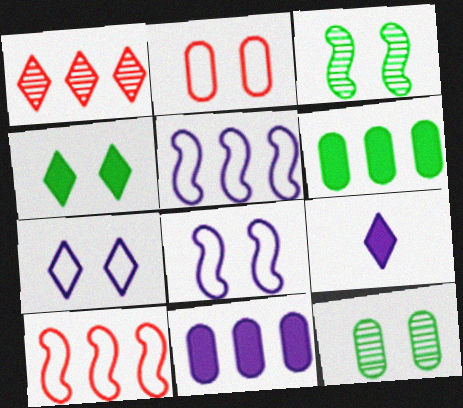[[1, 5, 6], 
[9, 10, 12]]